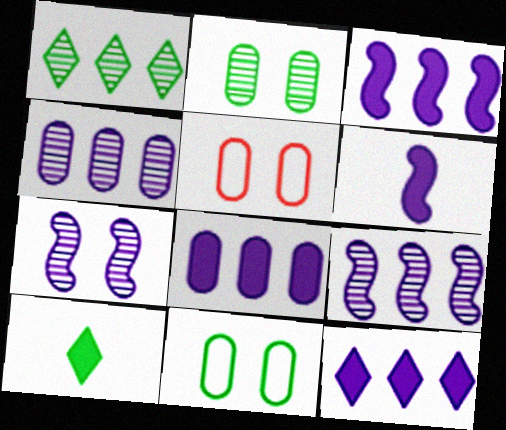[[1, 5, 6], 
[3, 8, 12], 
[5, 9, 10]]